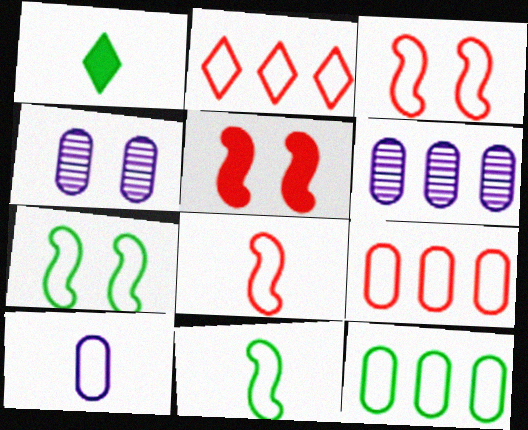[[1, 3, 6], 
[2, 7, 10]]